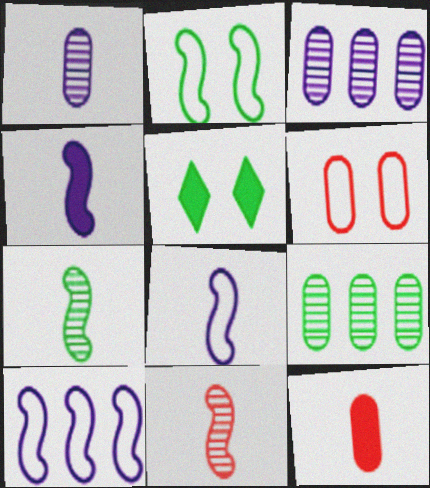[]